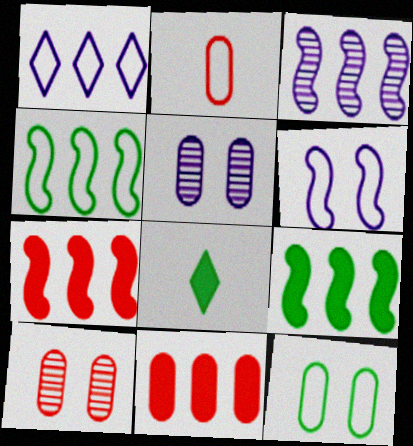[[2, 10, 11], 
[3, 4, 7]]